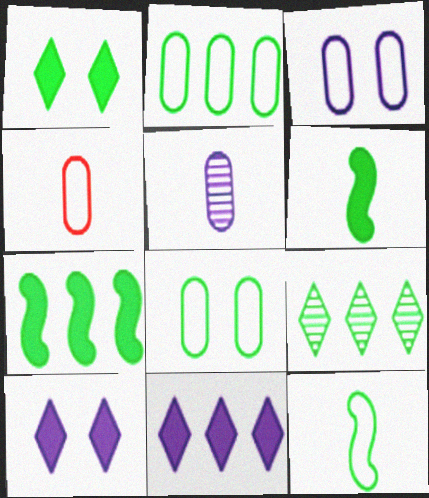[[2, 3, 4], 
[2, 7, 9], 
[6, 8, 9]]